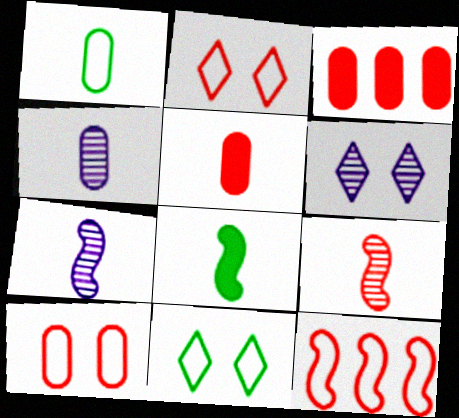[[1, 4, 5], 
[2, 3, 9], 
[3, 7, 11]]